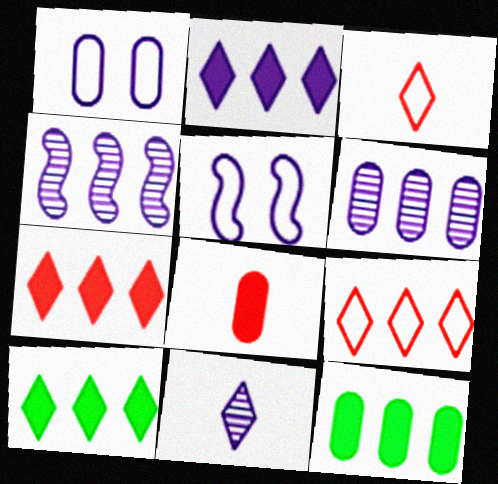[[2, 7, 10], 
[4, 9, 12]]